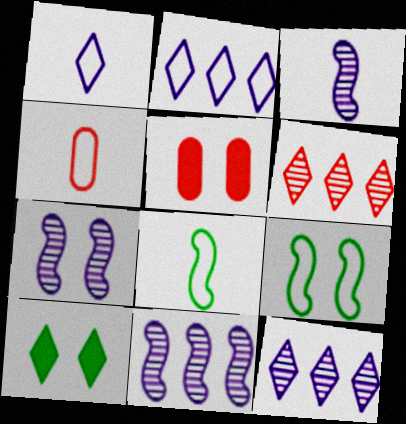[[1, 4, 8], 
[1, 6, 10], 
[2, 4, 9], 
[3, 7, 11], 
[4, 10, 11], 
[5, 8, 12]]